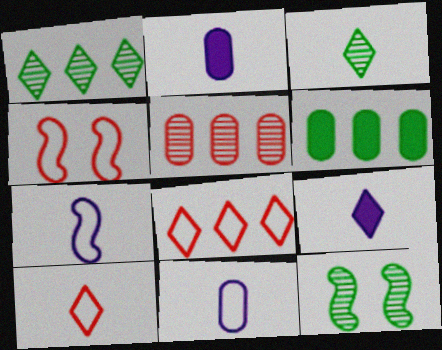[[1, 2, 4], 
[2, 8, 12], 
[3, 9, 10]]